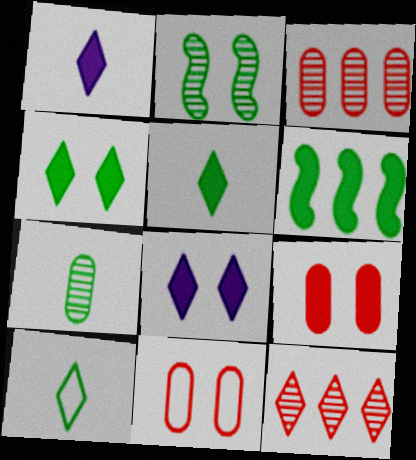[[1, 6, 9], 
[2, 8, 11], 
[8, 10, 12]]